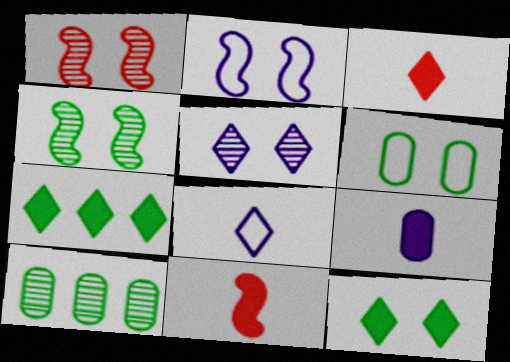[[2, 3, 10], 
[4, 6, 12]]